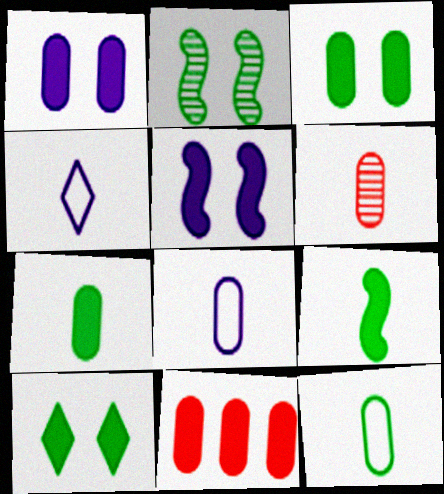[[1, 7, 11], 
[2, 4, 11], 
[4, 6, 9], 
[6, 7, 8]]